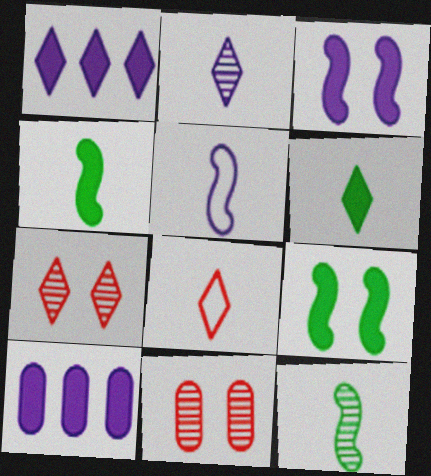[[2, 6, 8]]